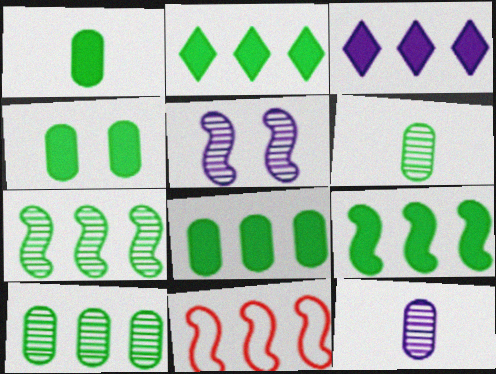[[1, 4, 8], 
[2, 8, 9], 
[3, 10, 11]]